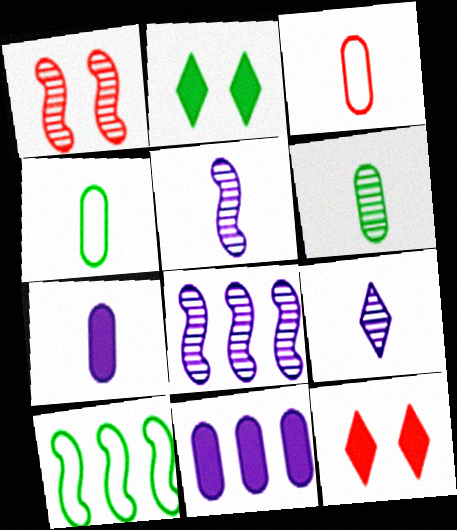[[2, 3, 8], 
[2, 6, 10], 
[3, 6, 7], 
[4, 8, 12]]